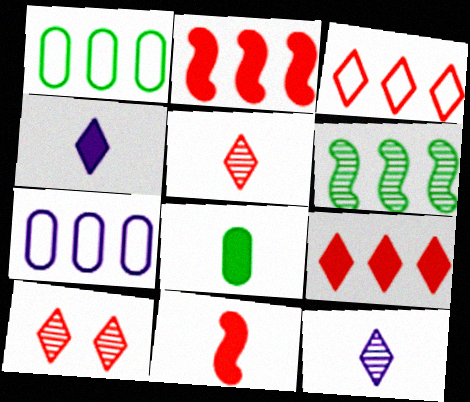[[4, 8, 11], 
[6, 7, 9]]